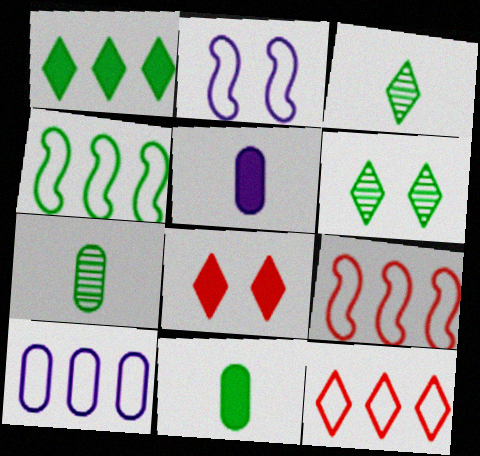[[4, 6, 11], 
[4, 10, 12], 
[5, 6, 9]]